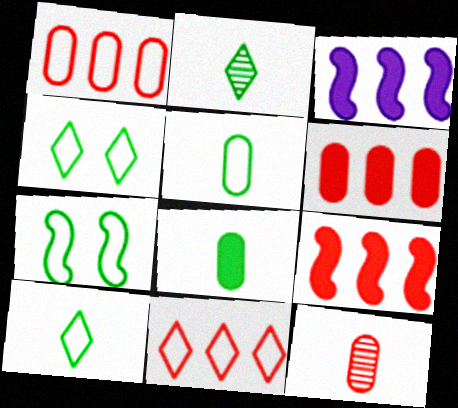[[3, 4, 12]]